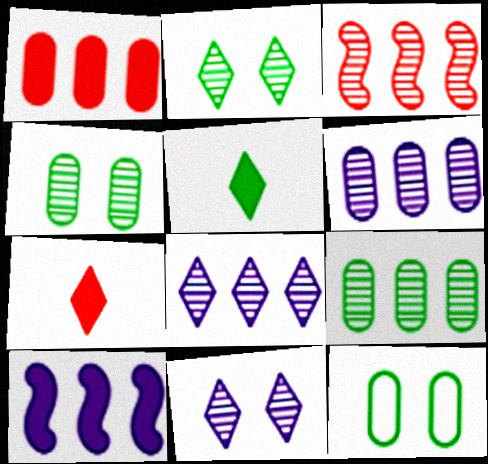[[3, 8, 9]]